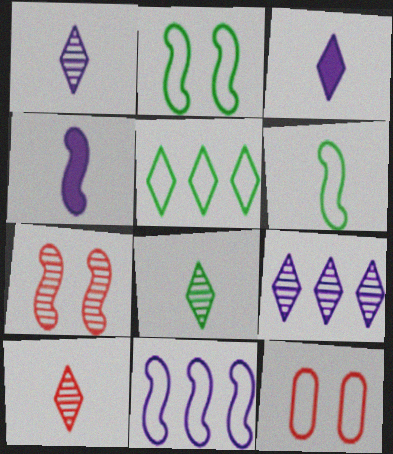[[1, 8, 10]]